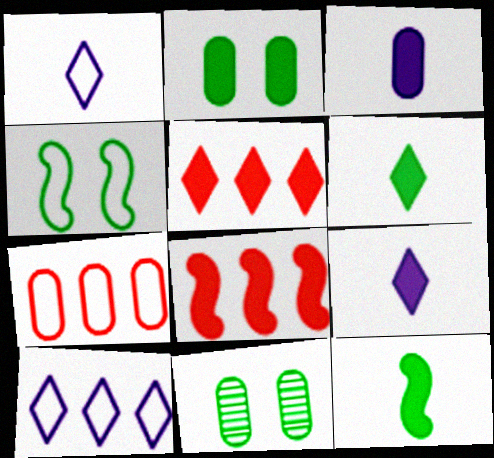[[1, 4, 7], 
[1, 8, 11], 
[2, 8, 9], 
[3, 7, 11]]